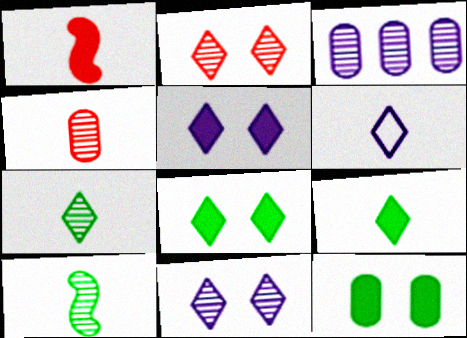[[2, 3, 10]]